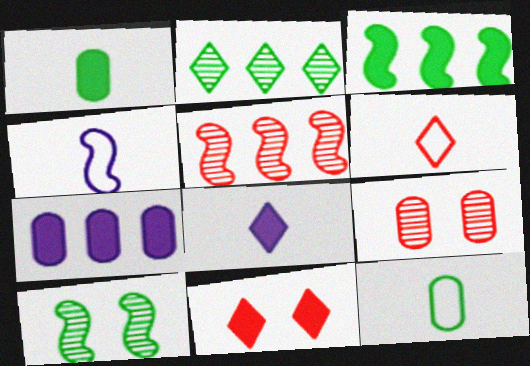[[4, 6, 12], 
[6, 7, 10], 
[7, 9, 12]]